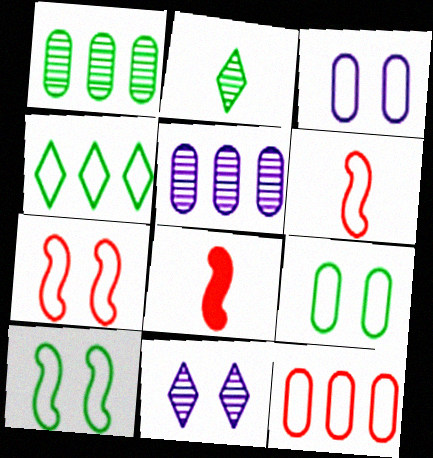[[3, 4, 6]]